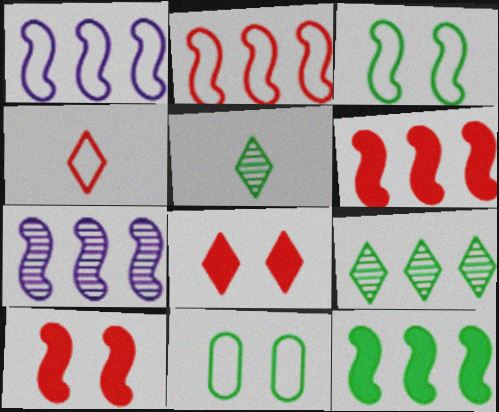[[1, 4, 11], 
[2, 7, 12], 
[5, 11, 12]]